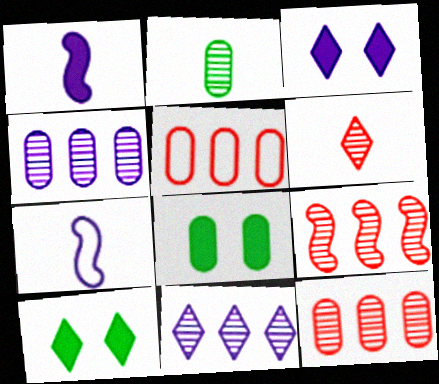[[3, 4, 7], 
[7, 10, 12]]